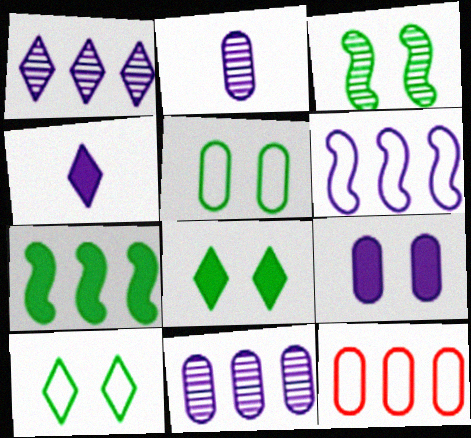[[1, 7, 12], 
[3, 4, 12], 
[3, 5, 8]]